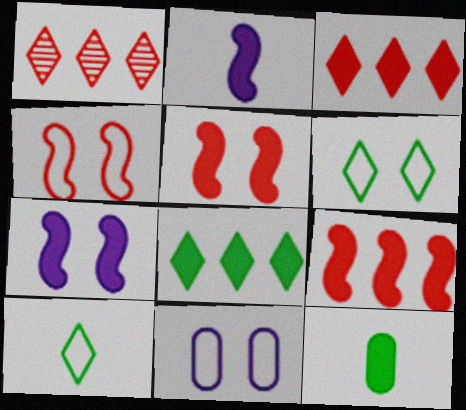[[3, 7, 12], 
[4, 6, 11]]